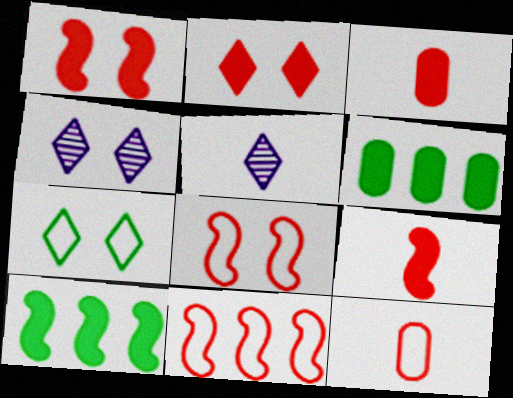[[2, 4, 7], 
[4, 10, 12], 
[5, 6, 8]]